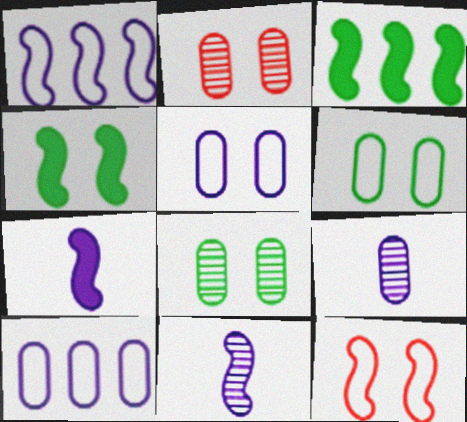[[3, 11, 12]]